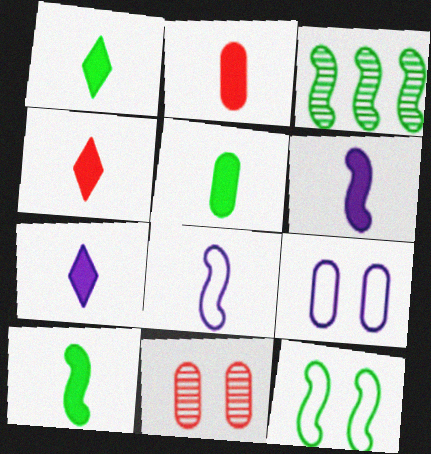[[1, 2, 6], 
[1, 4, 7], 
[1, 5, 10], 
[2, 7, 10], 
[3, 4, 9], 
[3, 10, 12], 
[4, 5, 6]]